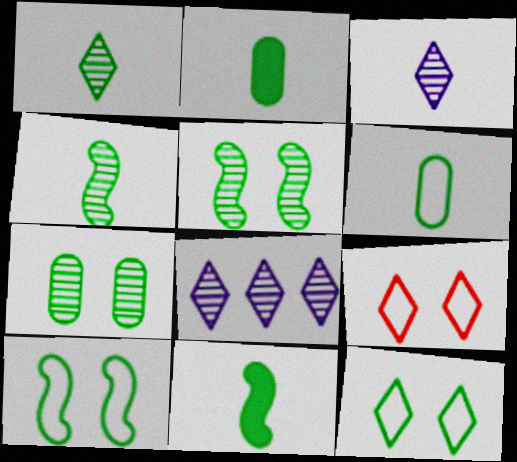[[1, 6, 11]]